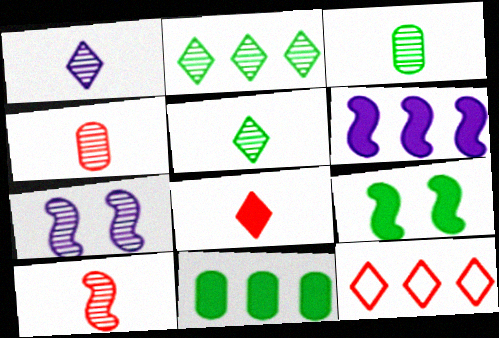[[1, 3, 10], 
[2, 4, 7]]